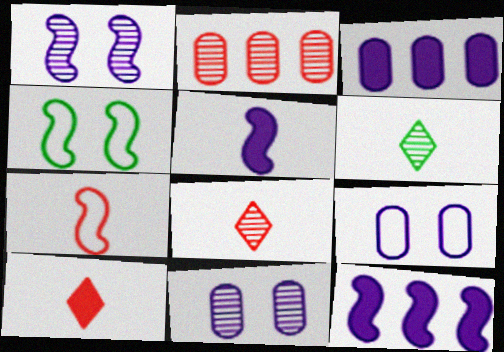[[1, 2, 6], 
[3, 4, 8]]